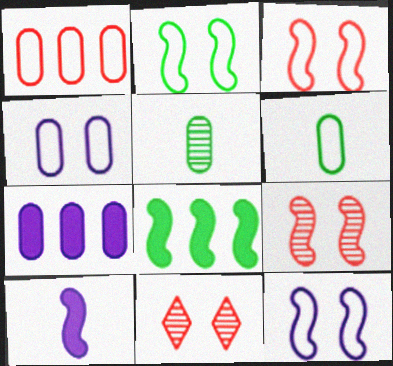[[1, 4, 6], 
[2, 3, 12]]